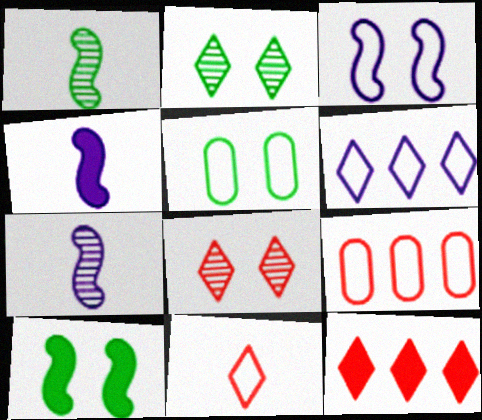[[2, 4, 9], 
[2, 5, 10], 
[5, 7, 12], 
[8, 11, 12]]